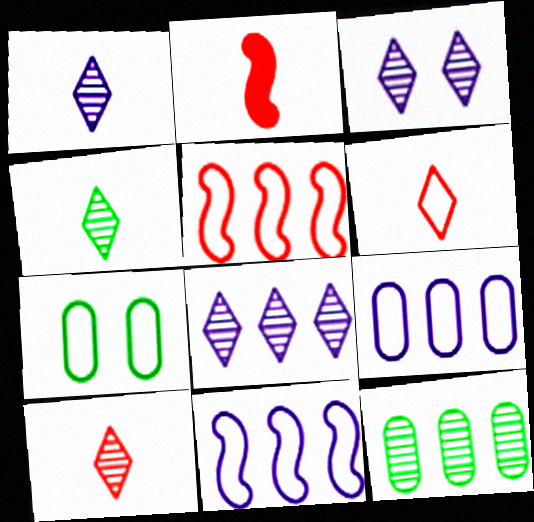[[1, 3, 8], 
[1, 4, 10], 
[2, 7, 8], 
[6, 7, 11]]